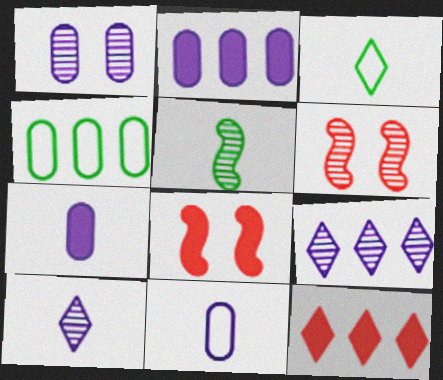[[1, 2, 11], 
[2, 3, 6], 
[4, 8, 10]]